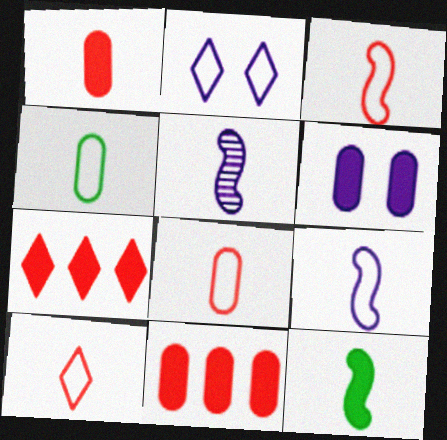[[3, 5, 12], 
[3, 8, 10], 
[4, 9, 10], 
[6, 7, 12]]